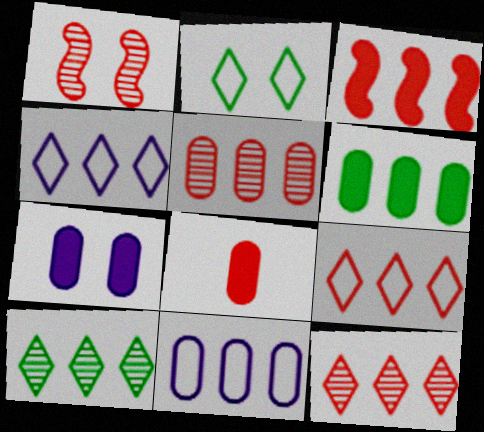[[1, 2, 7], 
[1, 8, 9], 
[3, 5, 9], 
[3, 10, 11], 
[5, 6, 11], 
[6, 7, 8]]